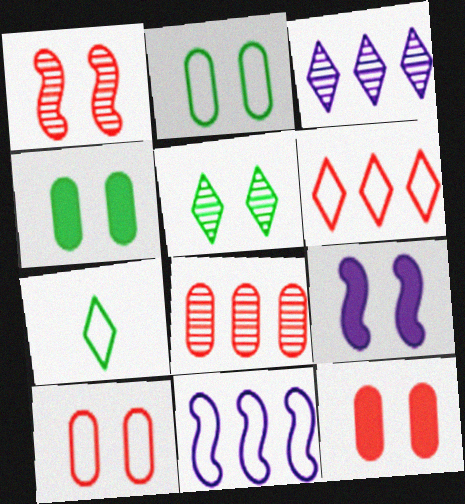[[5, 9, 10], 
[7, 8, 9], 
[7, 10, 11]]